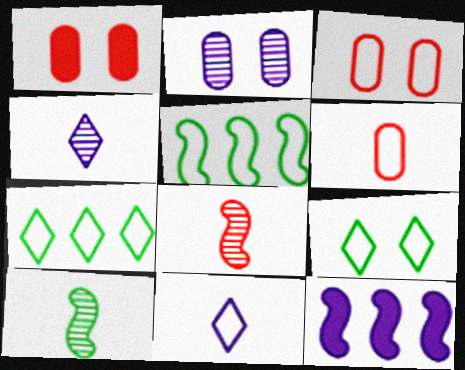[[1, 4, 5], 
[2, 11, 12], 
[3, 5, 11]]